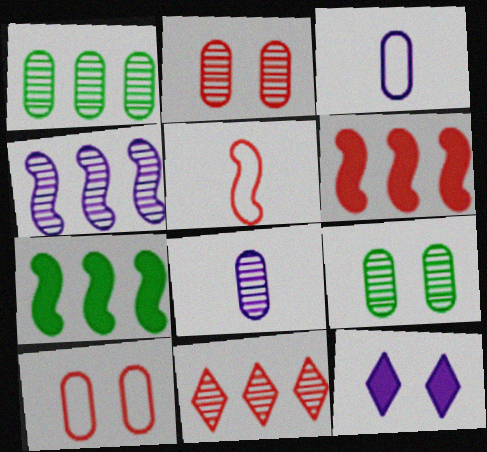[[1, 2, 8], 
[1, 4, 11], 
[1, 5, 12], 
[3, 4, 12]]